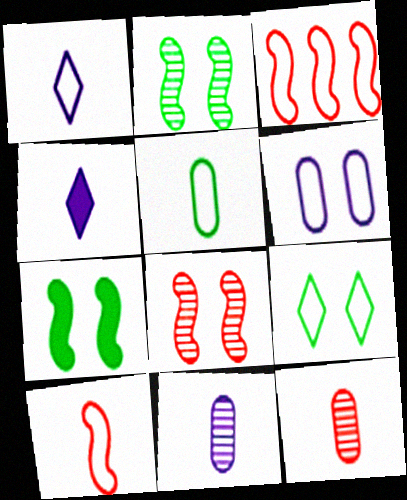[[1, 5, 10]]